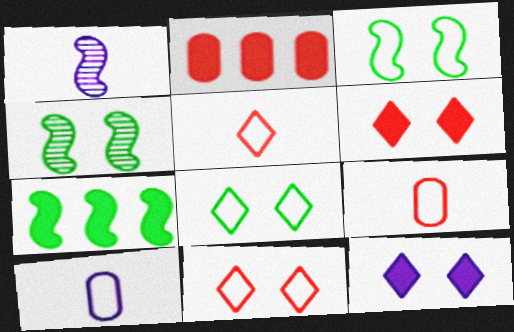[[1, 2, 8]]